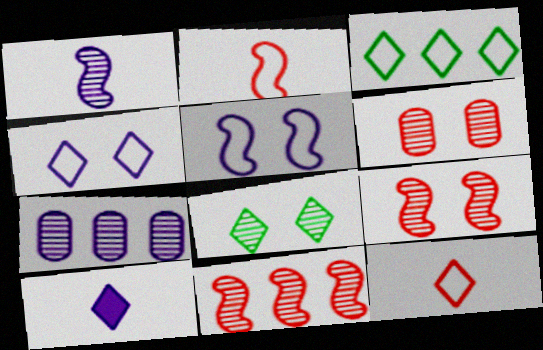[[3, 4, 12], 
[5, 7, 10]]